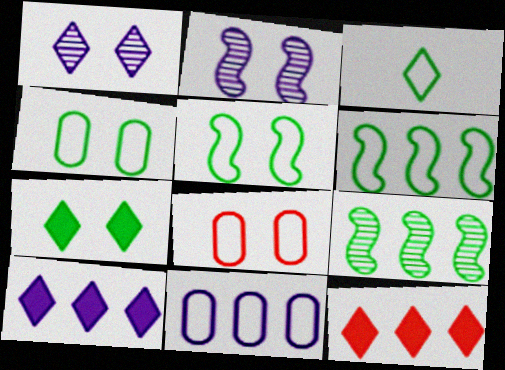[[1, 3, 12], 
[2, 7, 8], 
[3, 4, 6], 
[9, 11, 12]]